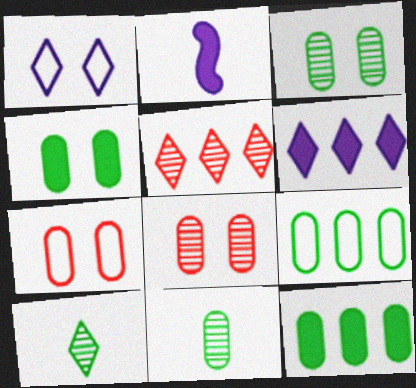[[4, 9, 11]]